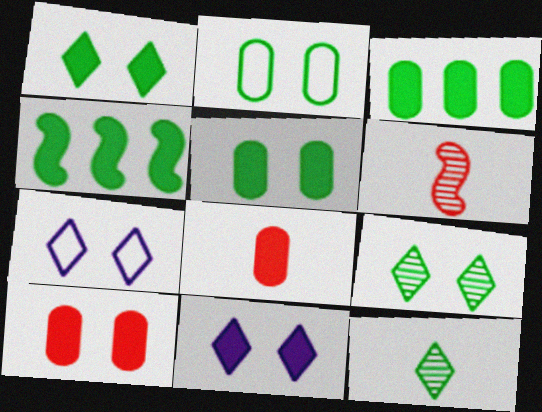[[2, 4, 12], 
[3, 6, 7], 
[4, 8, 11]]